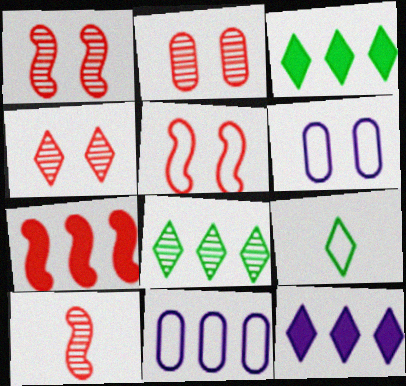[[1, 2, 4], 
[3, 6, 10], 
[4, 9, 12], 
[5, 7, 10], 
[5, 9, 11], 
[7, 8, 11]]